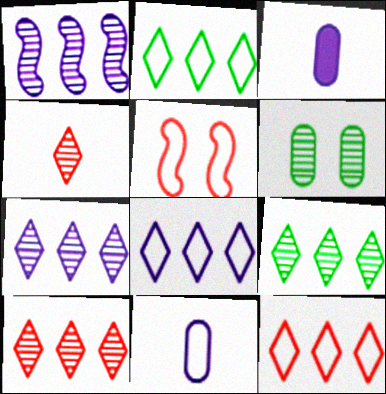[[1, 4, 6], 
[2, 5, 11], 
[2, 8, 12], 
[3, 5, 9], 
[7, 9, 10]]